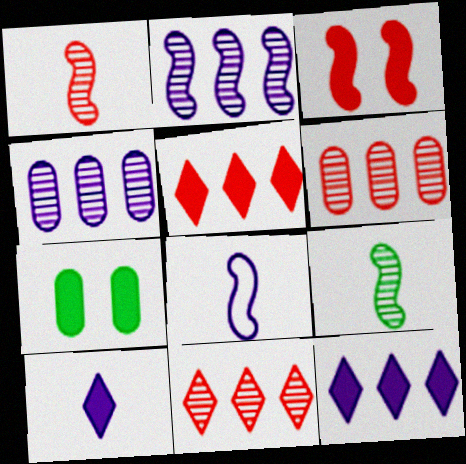[[7, 8, 11]]